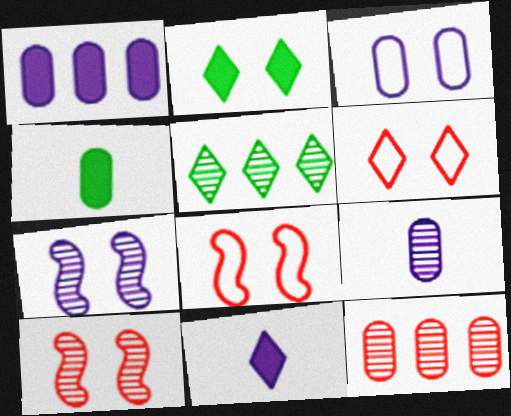[[1, 3, 9], 
[2, 3, 10], 
[3, 4, 12], 
[5, 6, 11], 
[5, 9, 10]]